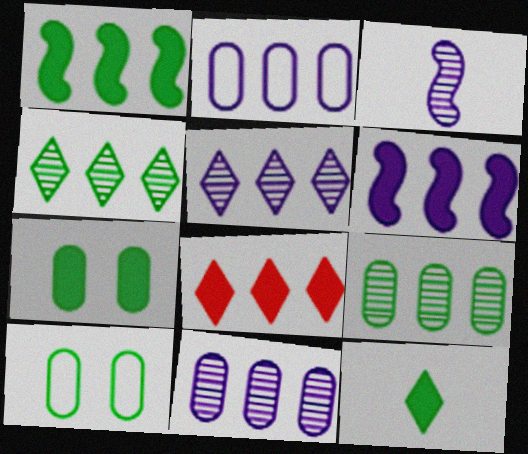[[1, 7, 12], 
[2, 5, 6], 
[3, 8, 10]]